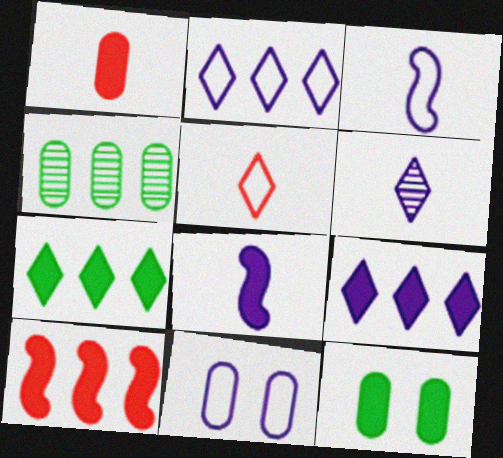[[1, 4, 11], 
[2, 3, 11], 
[2, 4, 10]]